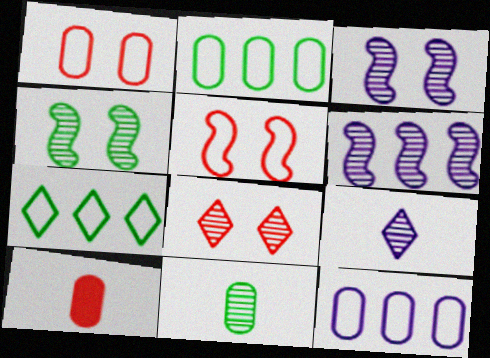[[3, 7, 10], 
[6, 8, 11]]